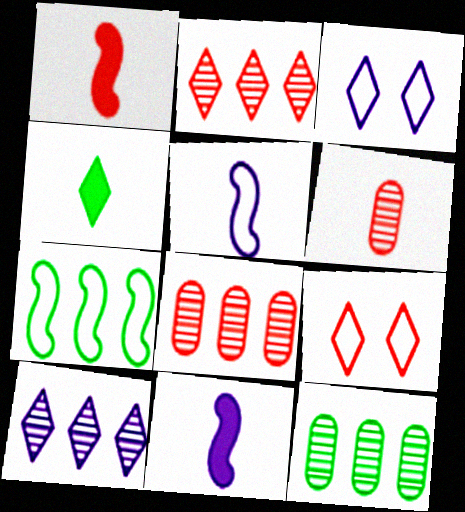[[1, 3, 12], 
[1, 8, 9], 
[2, 3, 4], 
[4, 5, 6], 
[4, 9, 10], 
[9, 11, 12]]